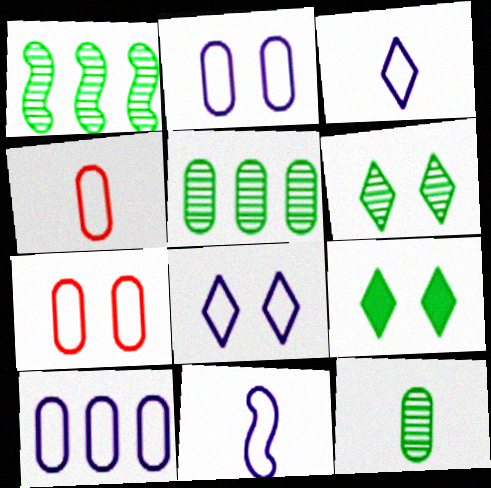[[1, 6, 12], 
[8, 10, 11]]